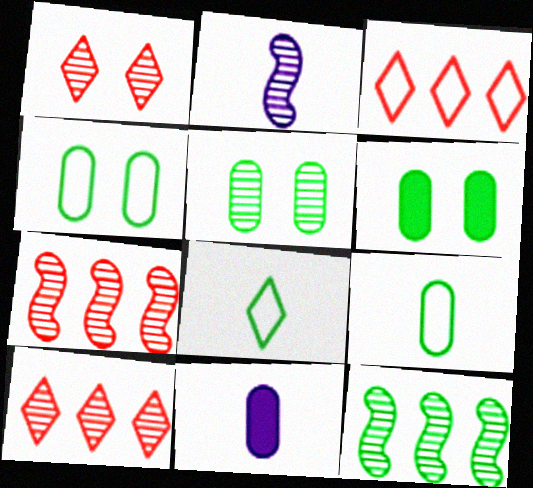[[2, 3, 6], 
[2, 5, 10], 
[4, 5, 6], 
[6, 8, 12]]